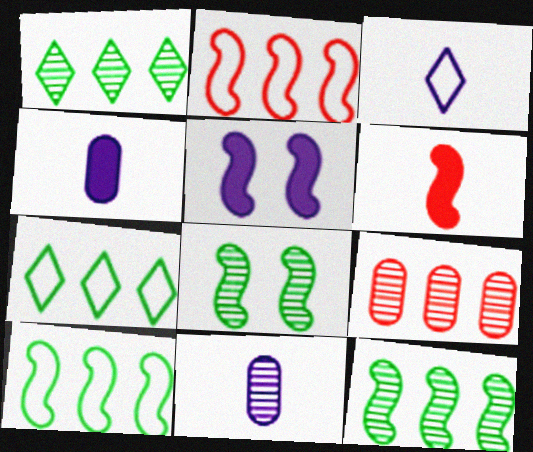[]